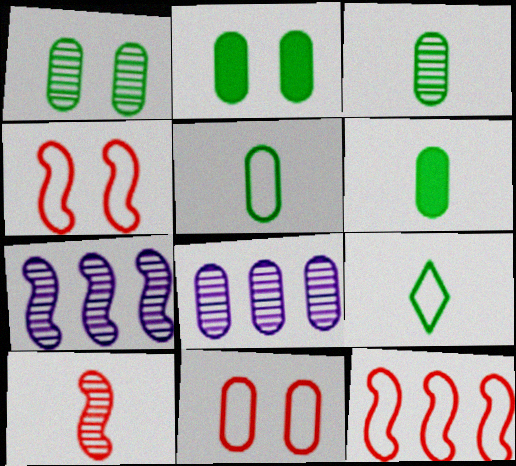[[3, 5, 6], 
[6, 8, 11]]